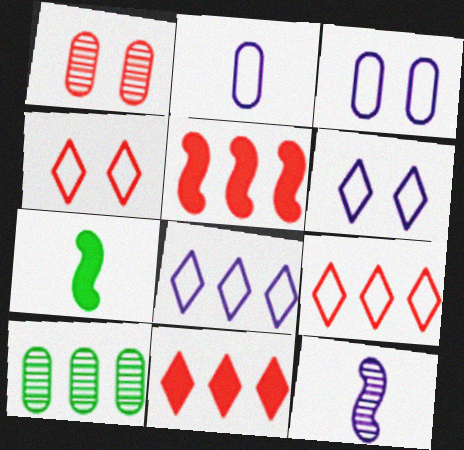[[1, 7, 8], 
[5, 8, 10]]